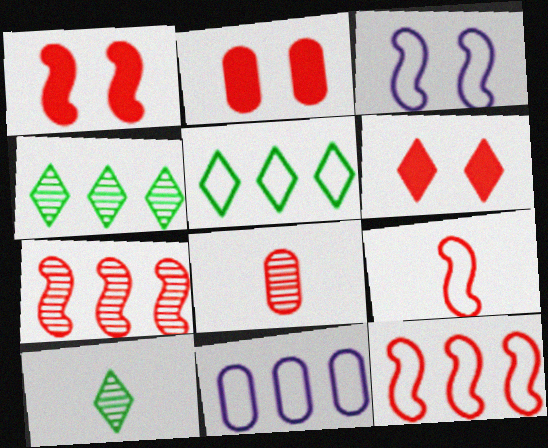[[1, 2, 6], 
[1, 7, 9], 
[1, 10, 11], 
[5, 11, 12], 
[6, 8, 12]]